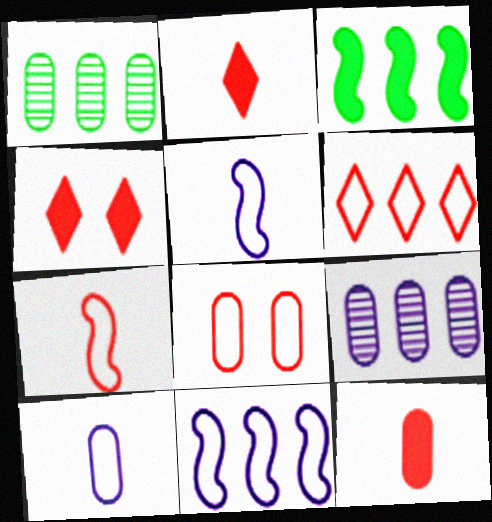[[1, 4, 5], 
[3, 6, 9], 
[6, 7, 8]]